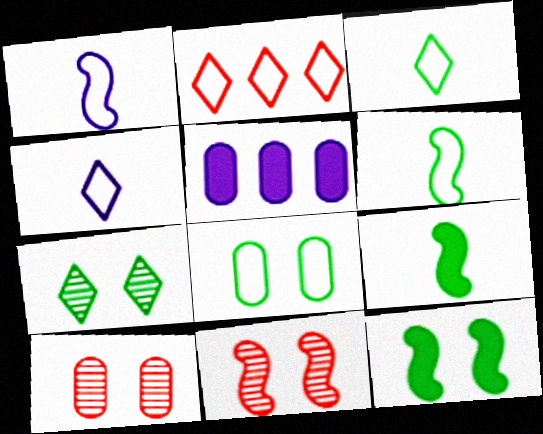[[1, 2, 8], 
[3, 5, 11], 
[7, 8, 12]]